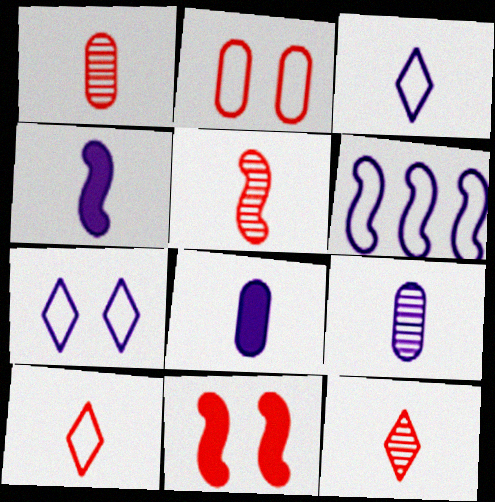[[1, 5, 12], 
[3, 4, 9]]